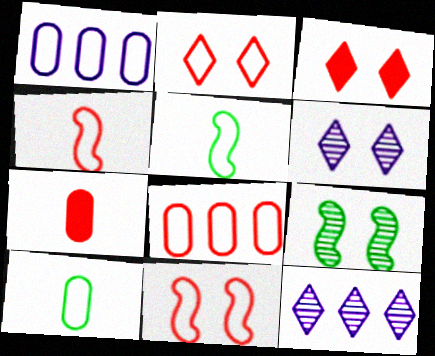[[1, 2, 5], 
[2, 4, 8]]